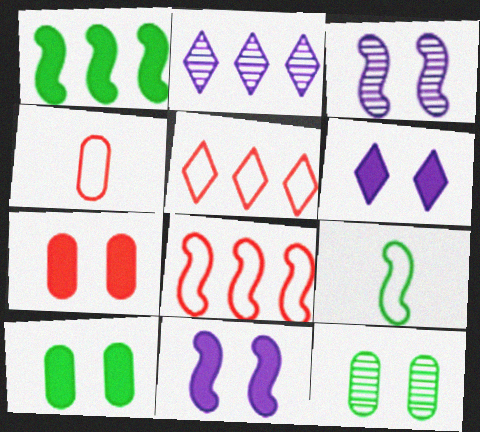[[2, 7, 9]]